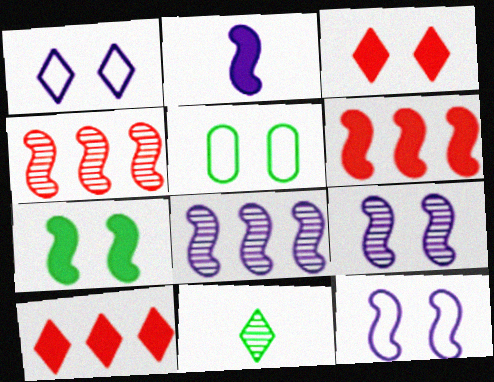[[1, 10, 11], 
[2, 6, 7], 
[2, 8, 12], 
[3, 5, 9]]